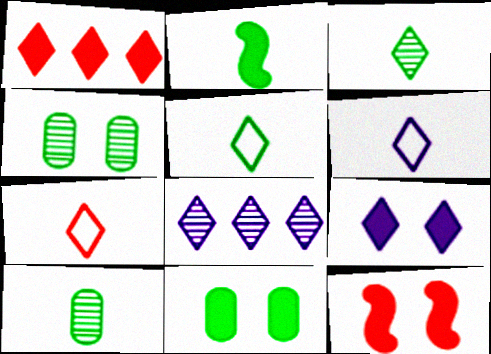[[2, 5, 10], 
[5, 6, 7], 
[6, 8, 9], 
[9, 11, 12]]